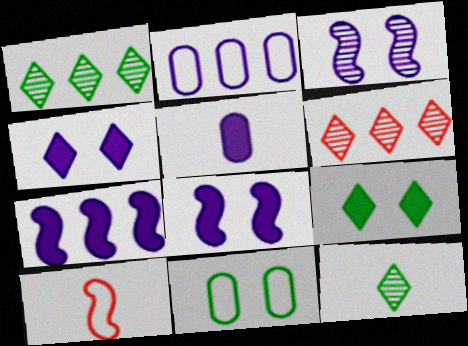[[4, 5, 7], 
[5, 10, 12]]